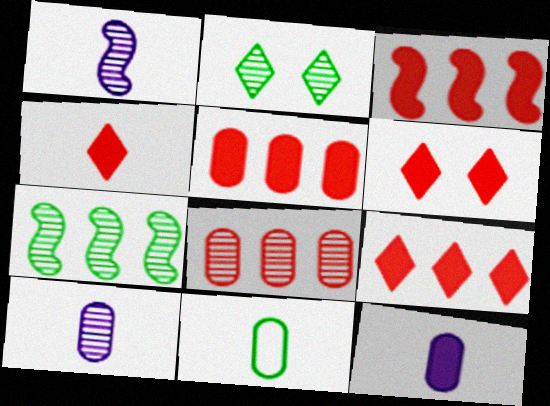[[1, 2, 8], 
[1, 4, 11], 
[3, 5, 9], 
[4, 6, 9]]